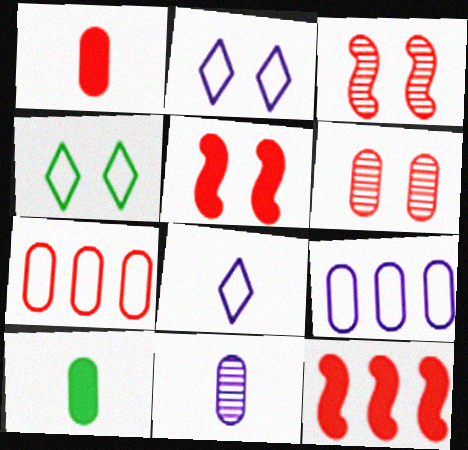[[1, 6, 7], 
[4, 11, 12], 
[6, 9, 10]]